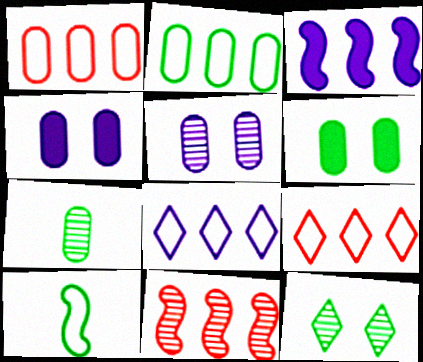[[1, 4, 7], 
[2, 6, 7]]